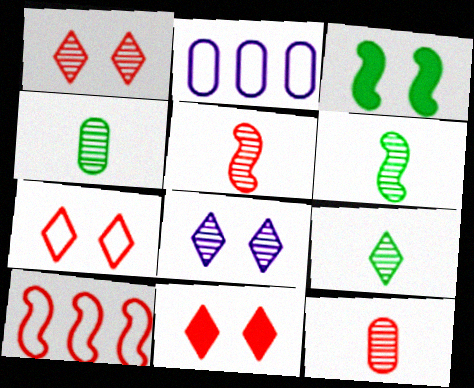[[1, 7, 11], 
[2, 6, 11], 
[4, 6, 9], 
[10, 11, 12]]